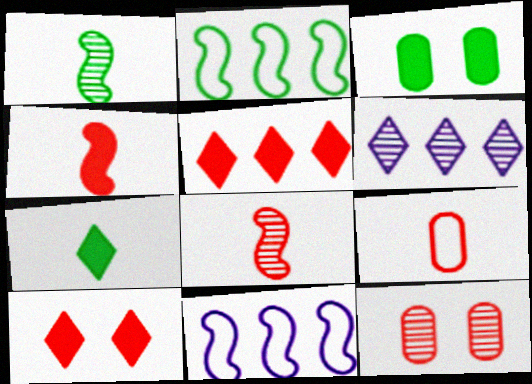[[1, 6, 12], 
[7, 11, 12]]